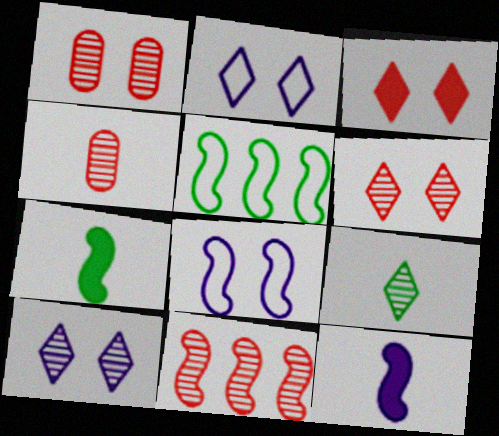[[4, 6, 11], 
[7, 8, 11]]